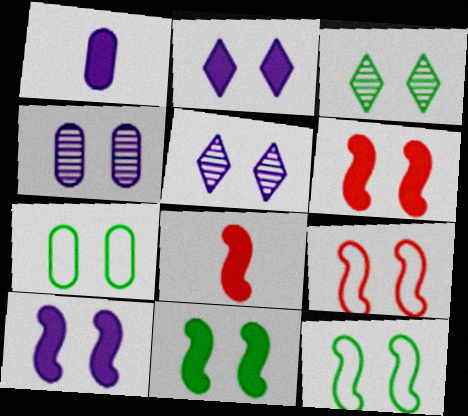[[3, 7, 11], 
[5, 6, 7], 
[6, 10, 11]]